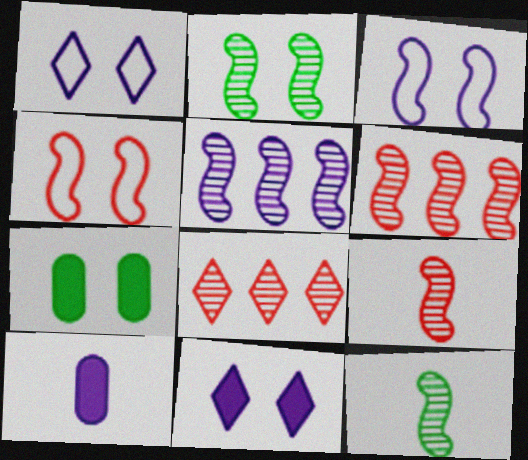[[1, 5, 10], 
[2, 5, 9]]